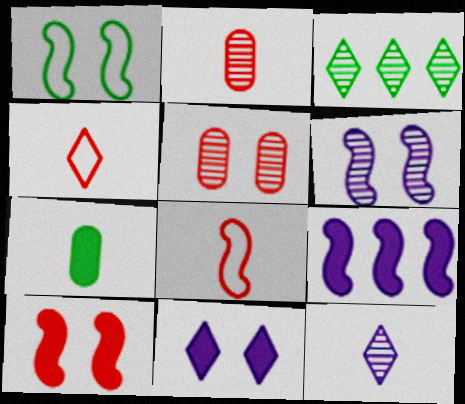[[1, 3, 7], 
[1, 5, 11], 
[1, 6, 10], 
[2, 3, 6], 
[3, 4, 11], 
[7, 8, 12]]